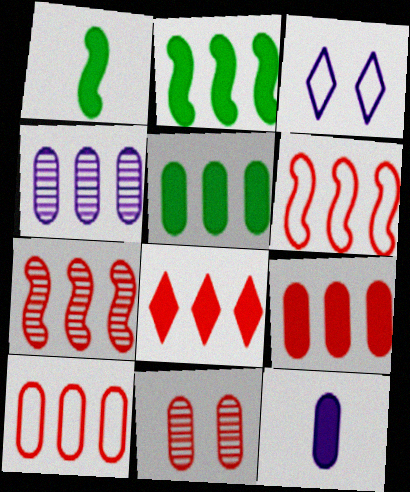[[4, 5, 10], 
[7, 8, 10]]